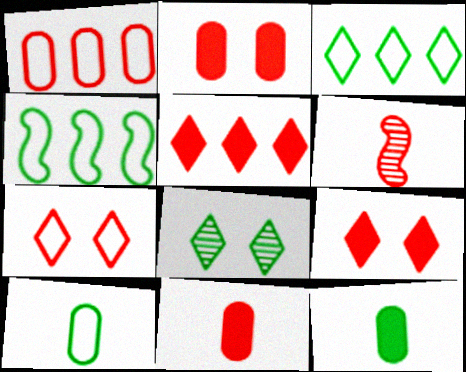[[1, 6, 9], 
[4, 8, 12]]